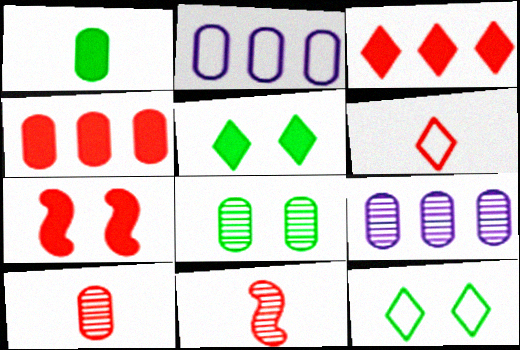[[2, 5, 11], 
[8, 9, 10]]